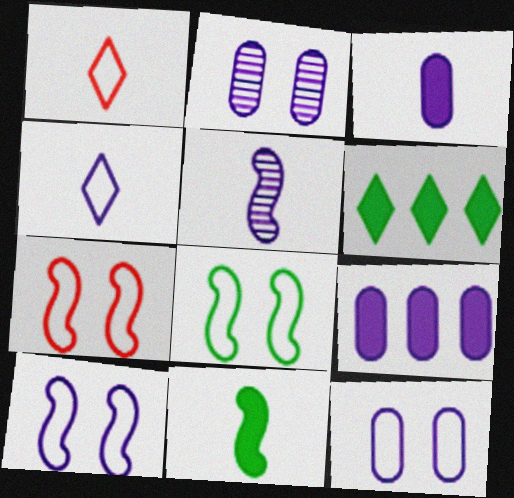[[3, 4, 5], 
[7, 8, 10]]